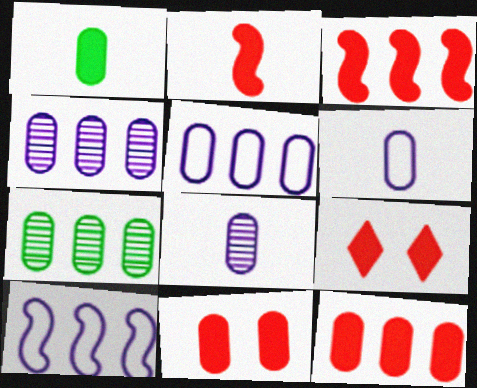[[2, 9, 12], 
[5, 7, 12], 
[6, 7, 11]]